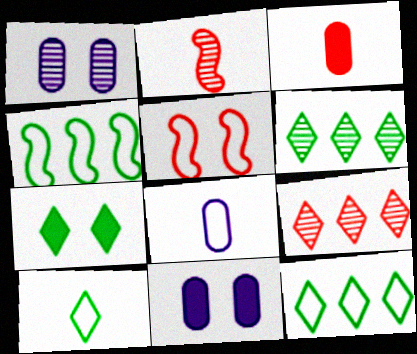[[1, 2, 6], 
[1, 5, 7], 
[2, 11, 12], 
[3, 5, 9], 
[5, 8, 12], 
[6, 7, 10]]